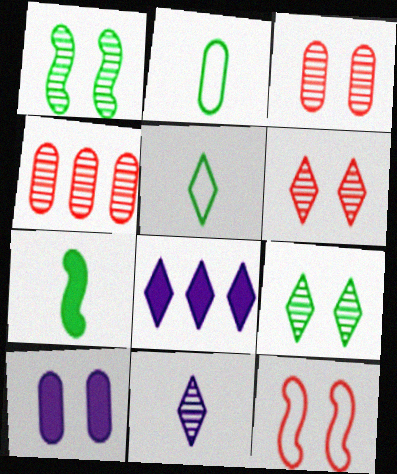[[1, 4, 11], 
[2, 4, 10], 
[5, 6, 8], 
[9, 10, 12]]